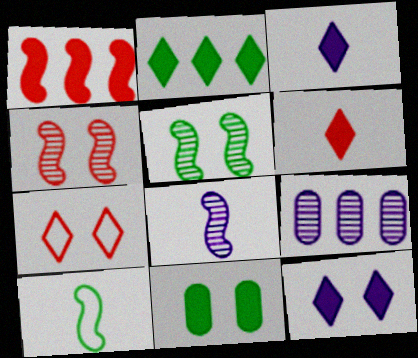[[1, 3, 11], 
[2, 6, 12]]